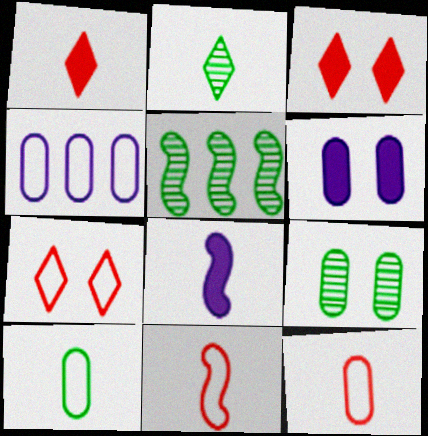[[2, 5, 9], 
[2, 8, 12]]